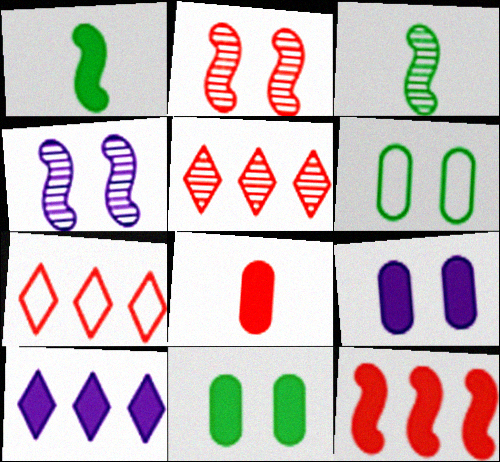[[2, 7, 8], 
[3, 7, 9]]